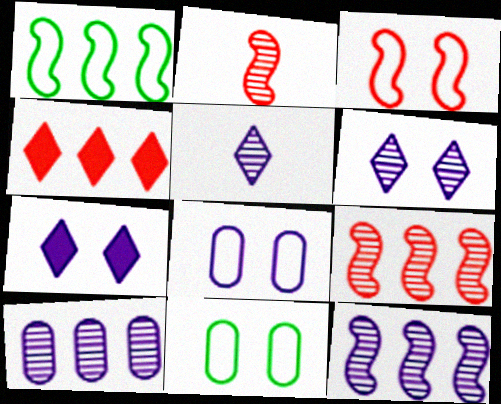[[1, 4, 10]]